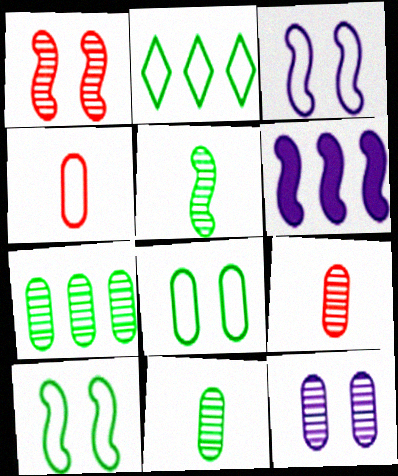[[2, 3, 4], 
[7, 9, 12]]